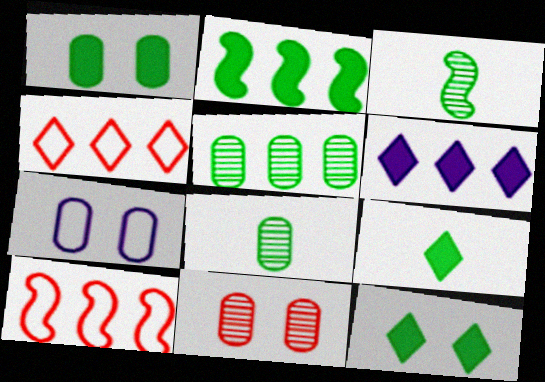[[1, 2, 9], 
[1, 7, 11], 
[5, 6, 10]]